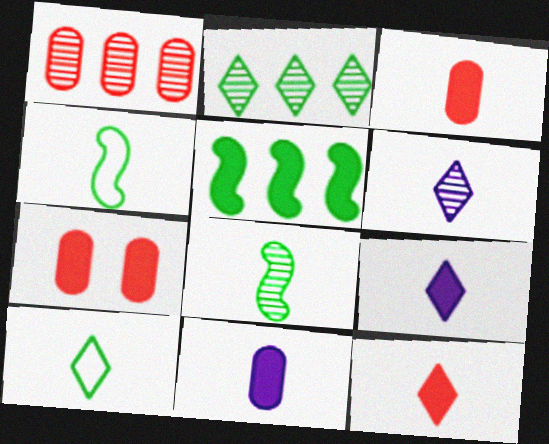[[3, 4, 6], 
[5, 7, 9], 
[6, 10, 12]]